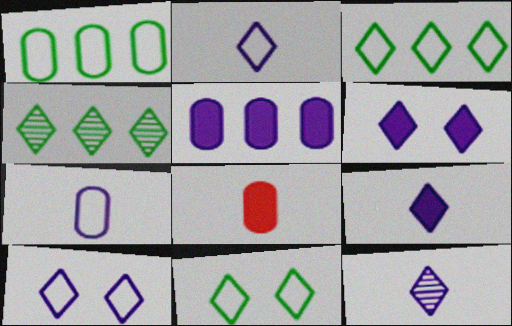[[2, 9, 12]]